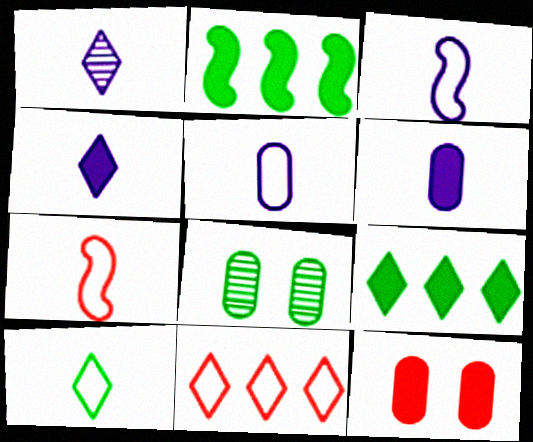[[1, 3, 6], 
[2, 4, 12], 
[2, 8, 10], 
[5, 7, 10]]